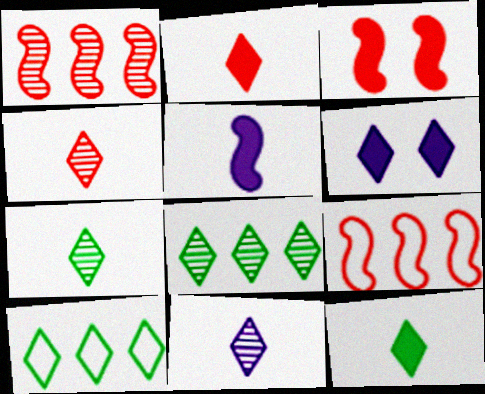[[4, 6, 10], 
[4, 7, 11]]